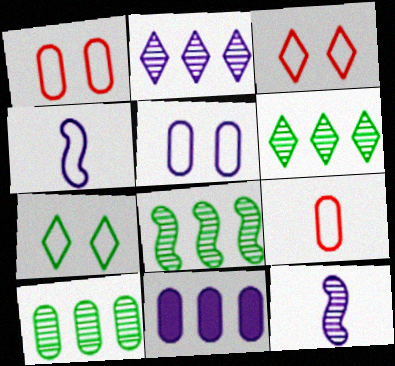[[6, 8, 10]]